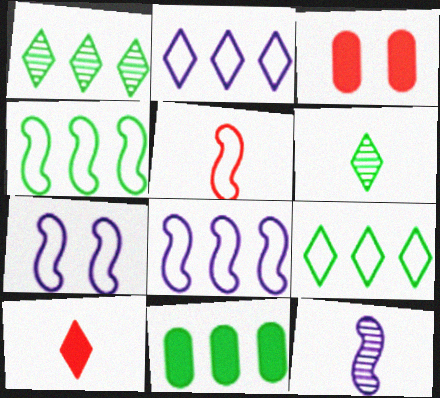[[1, 4, 11], 
[3, 6, 8], 
[3, 9, 12], 
[4, 5, 7]]